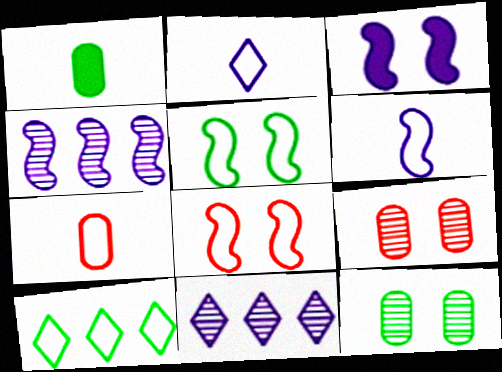[[1, 8, 11], 
[3, 4, 6]]